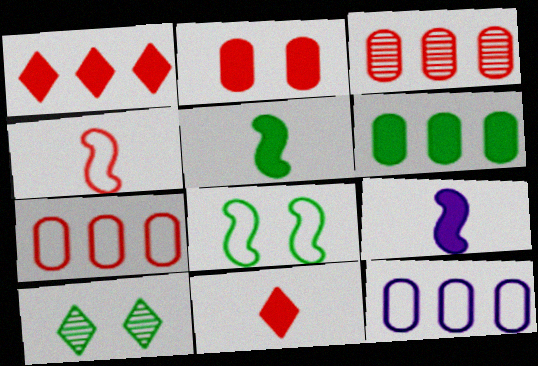[[3, 6, 12], 
[7, 9, 10]]